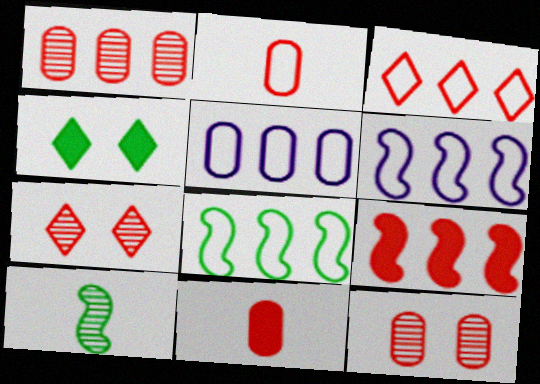[[1, 3, 9], 
[2, 7, 9], 
[3, 5, 8]]